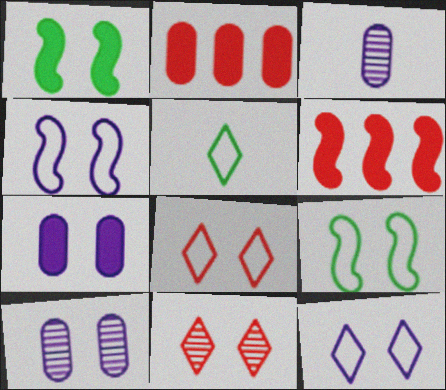[[1, 8, 10], 
[5, 6, 10], 
[7, 9, 11]]